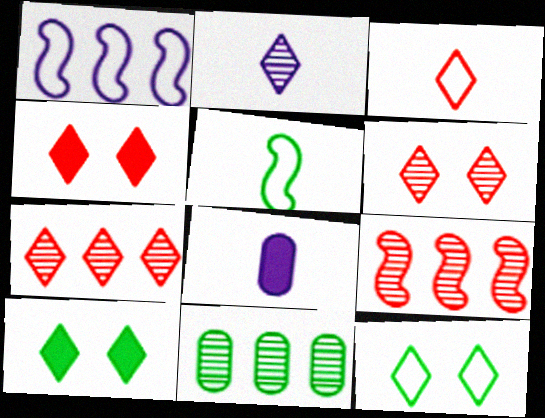[[3, 4, 7], 
[5, 10, 11], 
[8, 9, 12]]